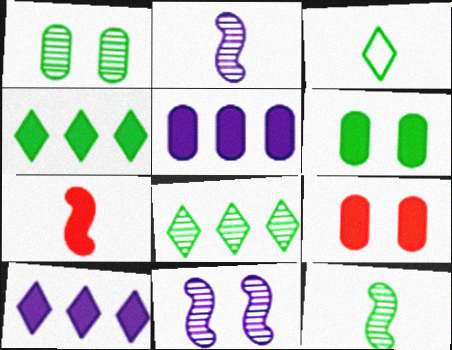[[1, 8, 12], 
[6, 7, 10]]